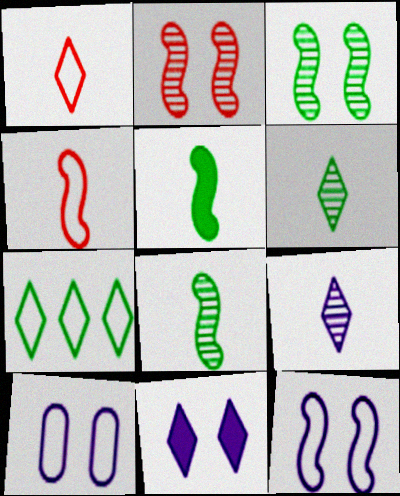[[4, 7, 10]]